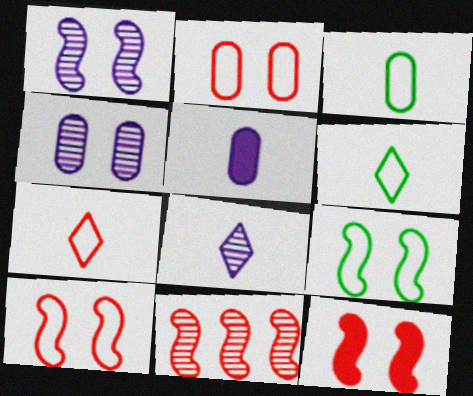[[1, 9, 12]]